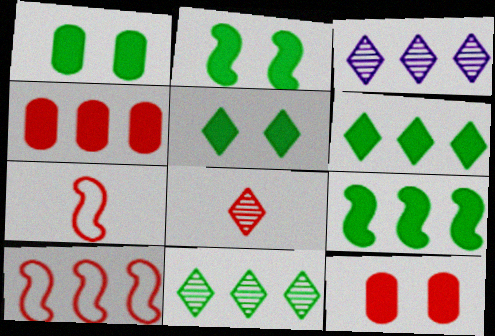[[1, 2, 5], 
[1, 3, 7], 
[8, 10, 12]]